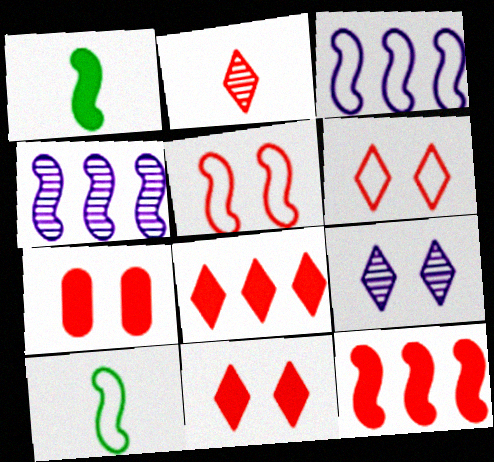[[1, 4, 5], 
[2, 6, 8], 
[3, 5, 10]]